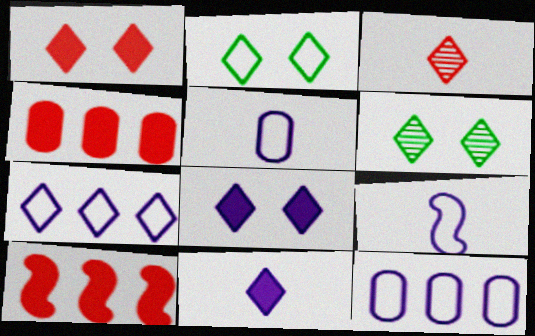[[4, 6, 9], 
[5, 6, 10]]